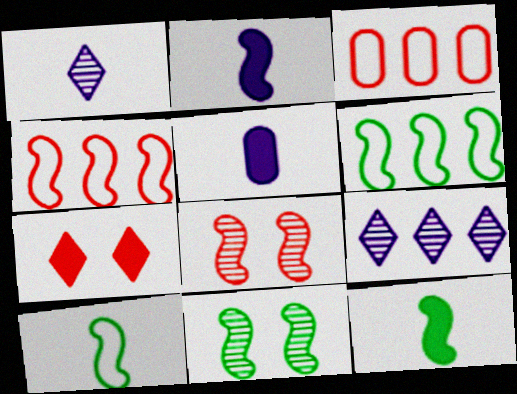[[2, 4, 11], 
[2, 6, 8], 
[6, 11, 12]]